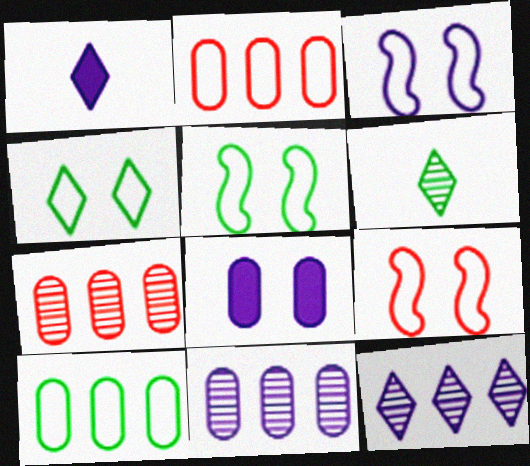[[1, 3, 11], 
[1, 5, 7], 
[3, 5, 9]]